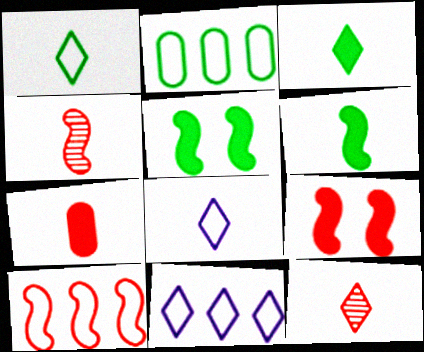[[2, 10, 11], 
[3, 8, 12], 
[4, 9, 10]]